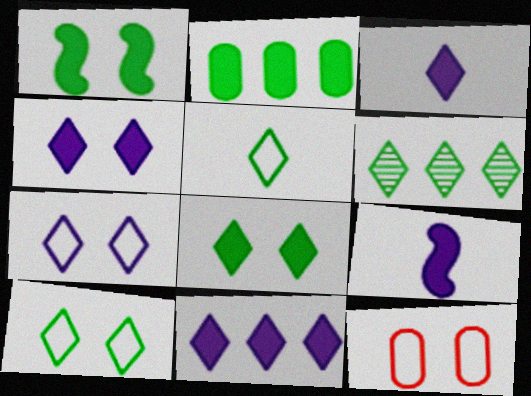[[3, 4, 11], 
[5, 6, 8], 
[6, 9, 12]]